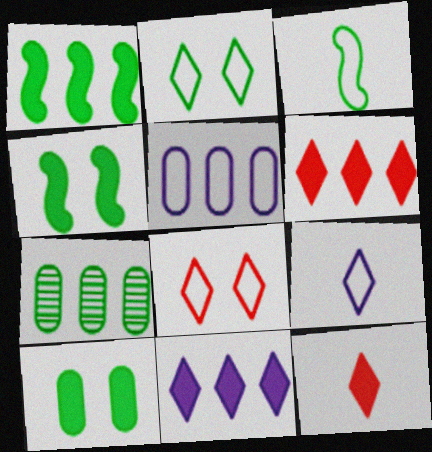[[3, 5, 8]]